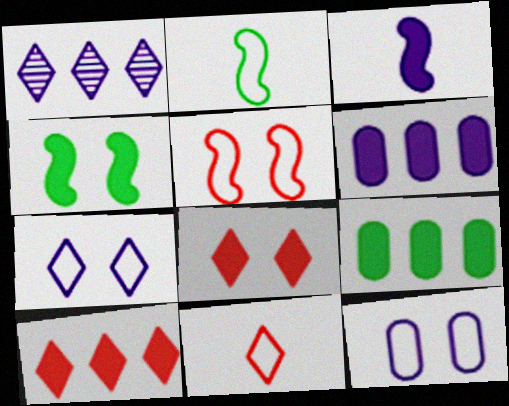[[1, 3, 12], 
[3, 8, 9]]